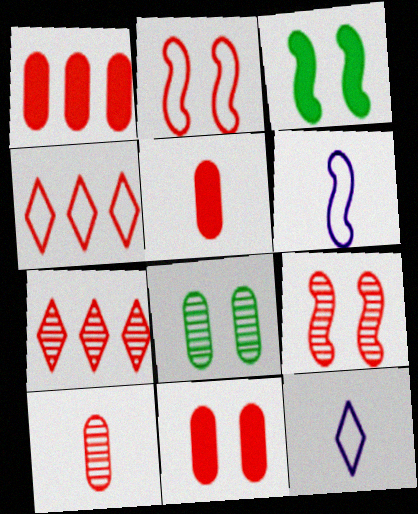[[1, 5, 11], 
[2, 5, 7], 
[4, 5, 9], 
[7, 9, 10]]